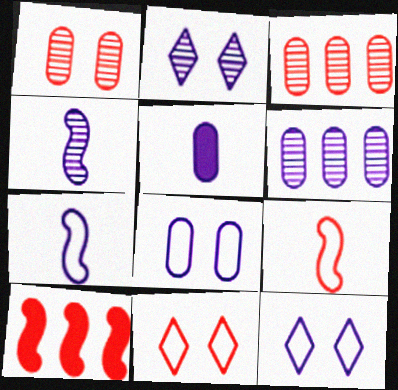[[2, 4, 6], 
[5, 6, 8]]